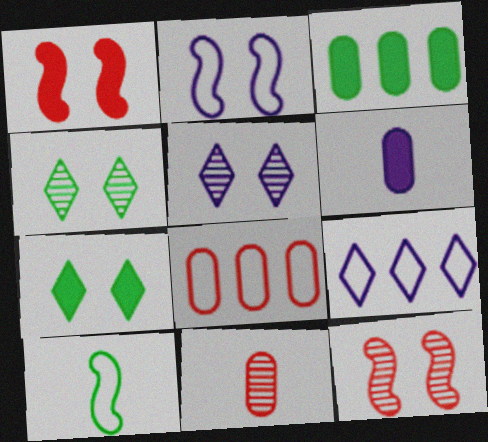[[3, 4, 10]]